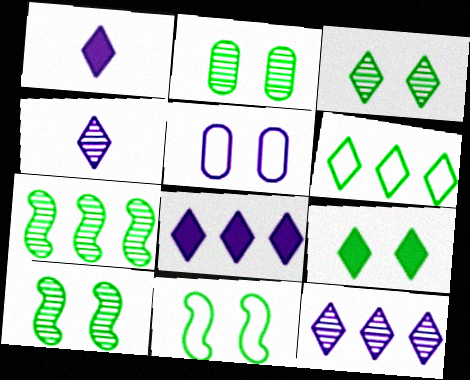[[2, 3, 10], 
[2, 9, 11]]